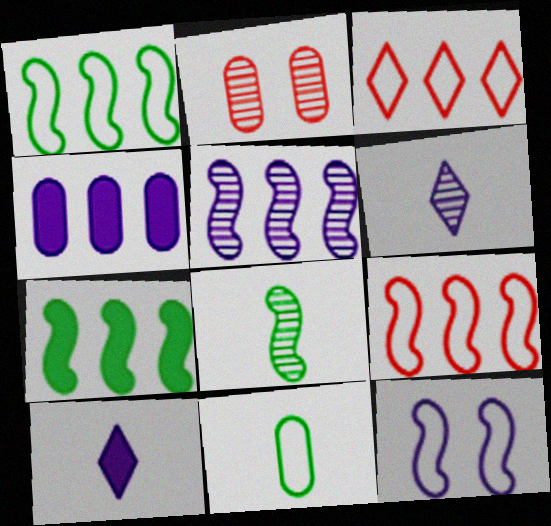[[1, 2, 10], 
[2, 4, 11], 
[3, 11, 12], 
[4, 6, 12], 
[5, 7, 9]]